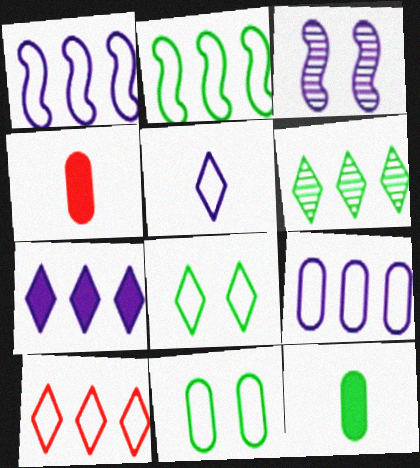[[2, 9, 10], 
[3, 10, 12], 
[5, 8, 10], 
[6, 7, 10]]